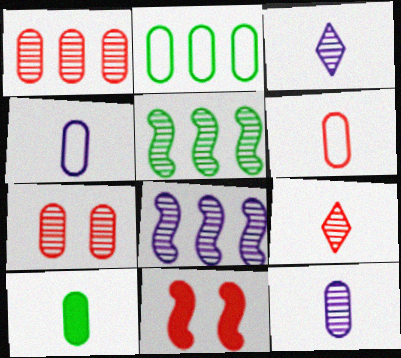[[2, 3, 11], 
[3, 5, 7], 
[6, 10, 12]]